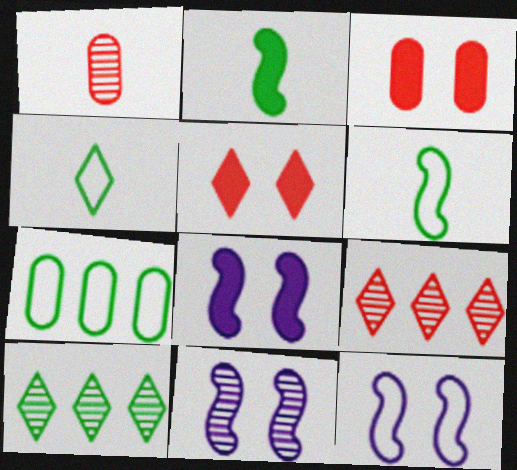[[1, 10, 11], 
[8, 11, 12]]